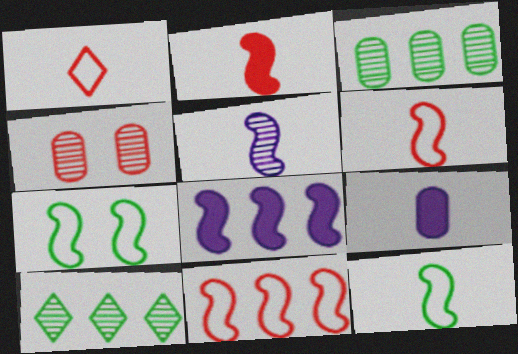[[2, 5, 12], 
[4, 5, 10]]